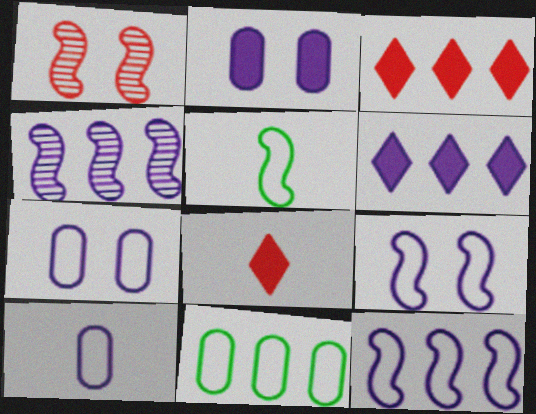[[3, 4, 11]]